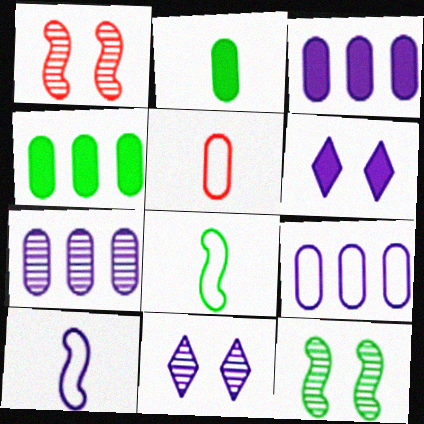[[3, 7, 9], 
[3, 10, 11], 
[6, 7, 10]]